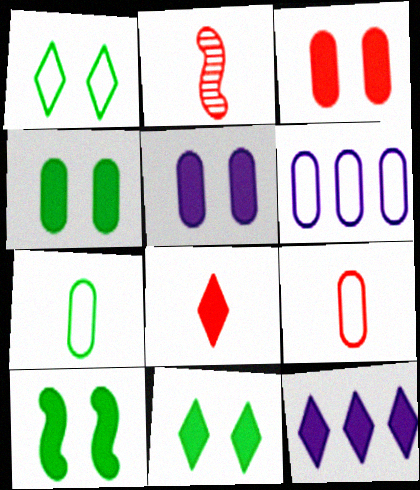[[2, 6, 11], 
[2, 8, 9], 
[3, 4, 5], 
[4, 10, 11], 
[8, 11, 12]]